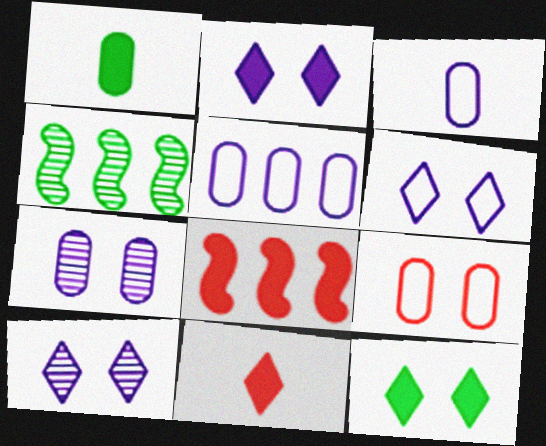[[1, 2, 8], 
[2, 6, 10]]